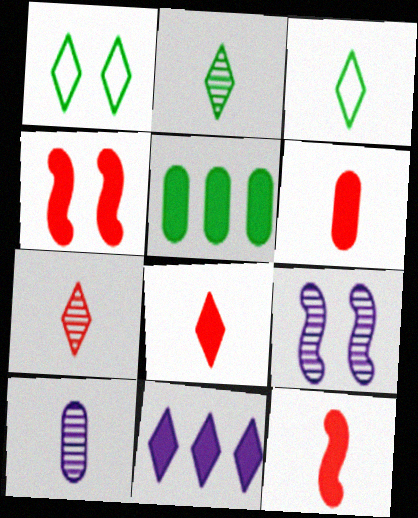[[1, 7, 11], 
[3, 10, 12], 
[6, 8, 12]]